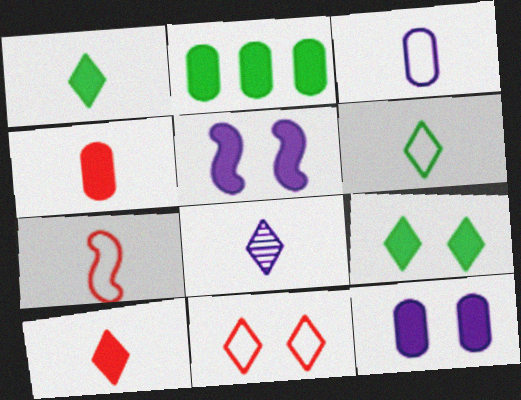[[2, 4, 12], 
[2, 5, 10], 
[3, 6, 7], 
[6, 8, 10]]